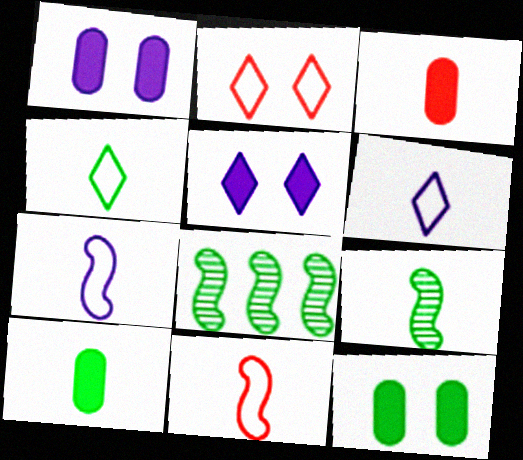[[3, 6, 9], 
[4, 8, 12], 
[4, 9, 10]]